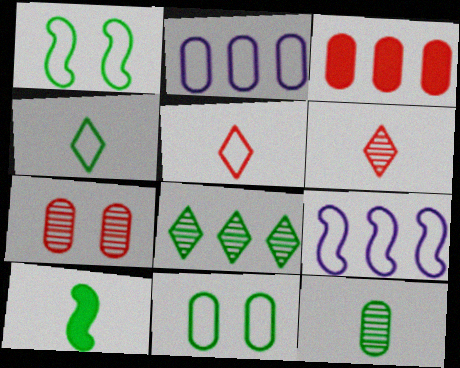[[1, 2, 5], 
[3, 8, 9], 
[4, 10, 12], 
[5, 9, 11], 
[8, 10, 11]]